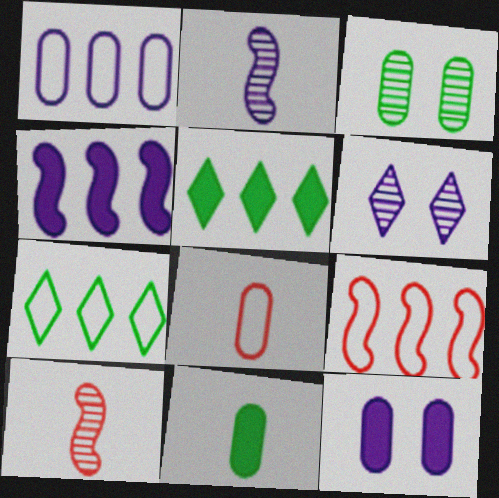[[1, 7, 9], 
[6, 9, 11], 
[7, 10, 12]]